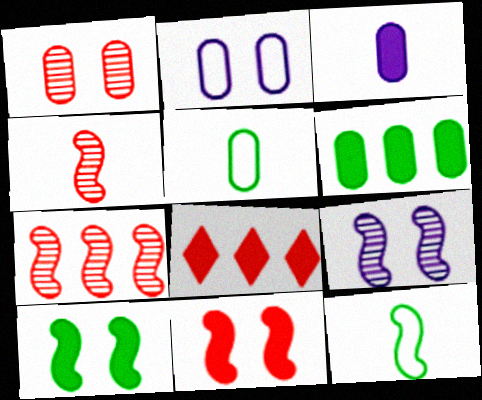[[3, 8, 10], 
[5, 8, 9]]